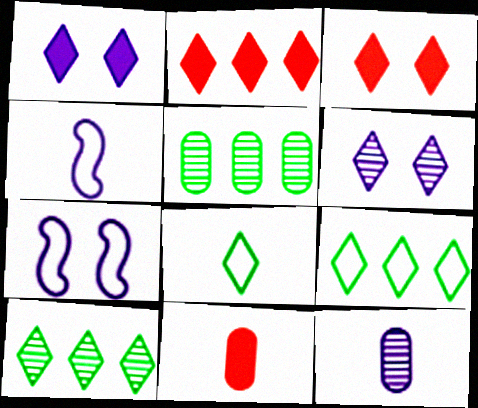[[2, 6, 8], 
[3, 4, 5], 
[7, 10, 11]]